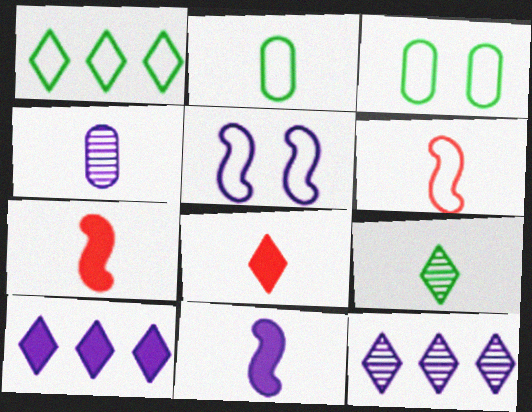[[3, 7, 12], 
[4, 5, 10]]